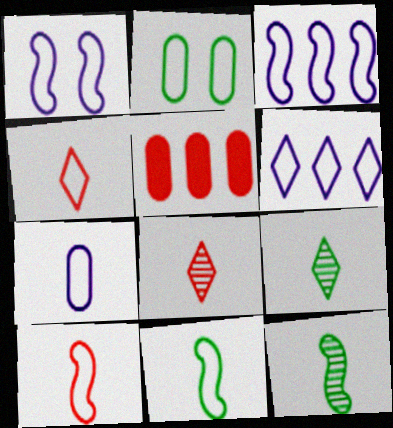[[1, 5, 9], 
[1, 6, 7], 
[2, 3, 4], 
[2, 6, 10], 
[4, 7, 11]]